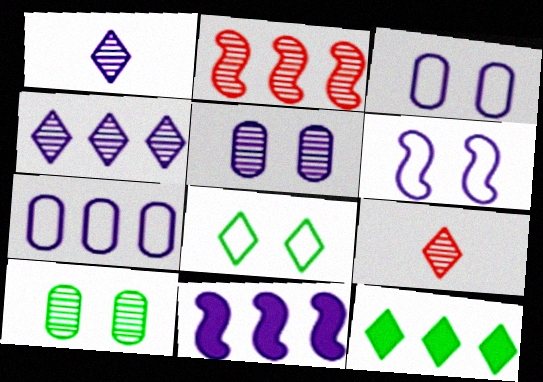[[1, 2, 10], 
[1, 3, 11], 
[2, 7, 12], 
[4, 7, 11]]